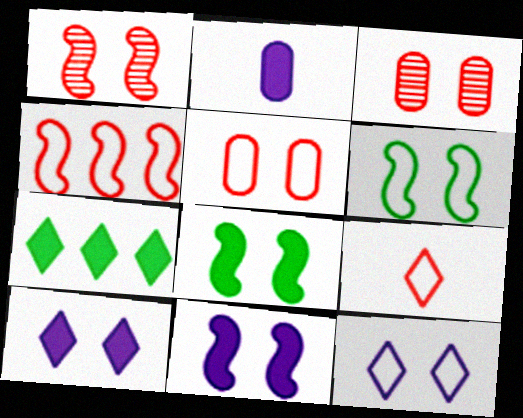[[1, 6, 11], 
[3, 6, 10], 
[3, 8, 12], 
[4, 5, 9], 
[5, 6, 12]]